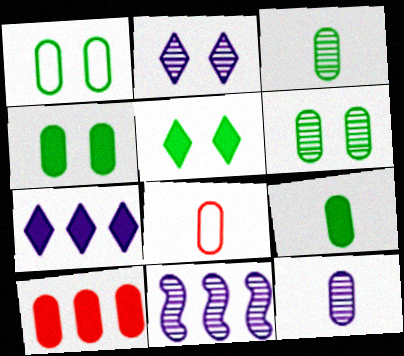[[1, 4, 6], 
[1, 10, 12], 
[2, 11, 12], 
[5, 8, 11], 
[8, 9, 12]]